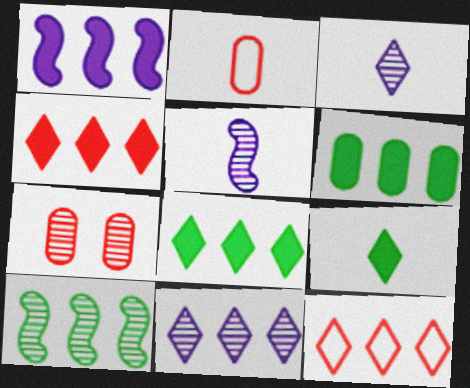[[1, 4, 6], 
[2, 5, 9], 
[3, 7, 10], 
[8, 11, 12]]